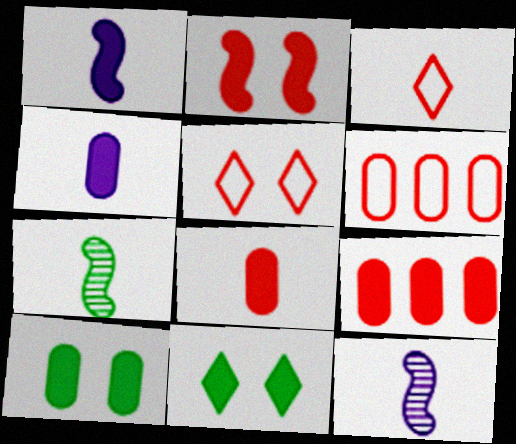[[1, 9, 11], 
[3, 4, 7], 
[4, 9, 10], 
[6, 11, 12]]